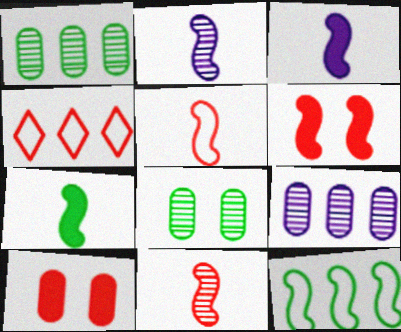[[2, 5, 7], 
[2, 6, 12], 
[3, 4, 8], 
[4, 10, 11]]